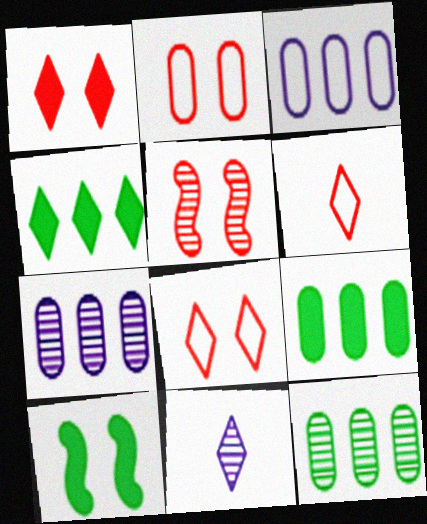[[1, 2, 5], 
[4, 8, 11], 
[5, 11, 12], 
[6, 7, 10]]